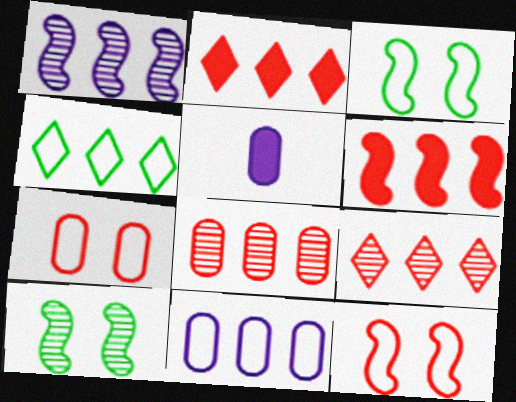[[3, 5, 9]]